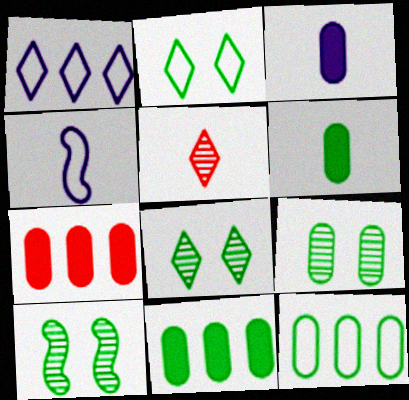[[4, 5, 6], 
[4, 7, 8], 
[6, 9, 12], 
[8, 9, 10]]